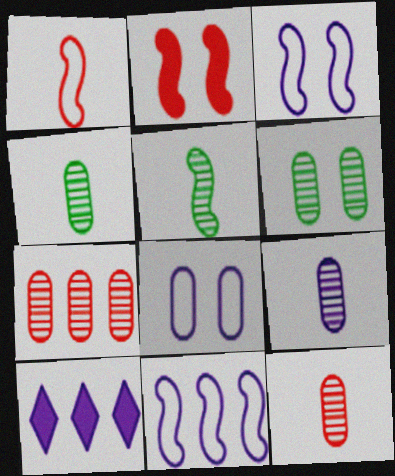[[1, 6, 10], 
[2, 5, 11], 
[3, 9, 10], 
[4, 9, 12], 
[6, 7, 9]]